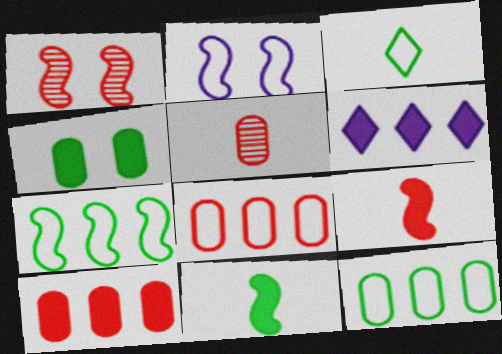[[2, 3, 8], 
[4, 6, 9]]